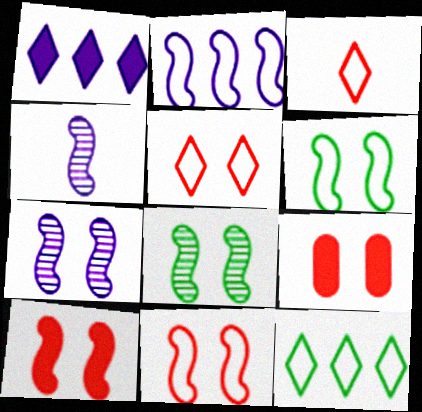[[4, 9, 12], 
[6, 7, 10]]